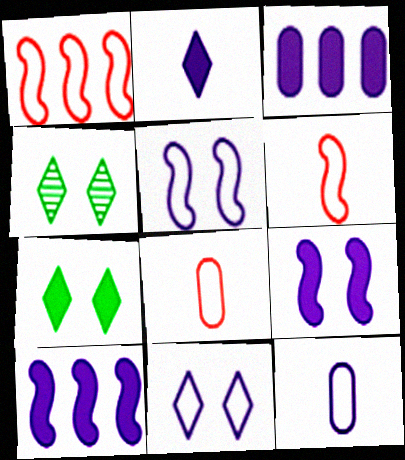[[2, 3, 9], 
[3, 4, 6], 
[4, 8, 10]]